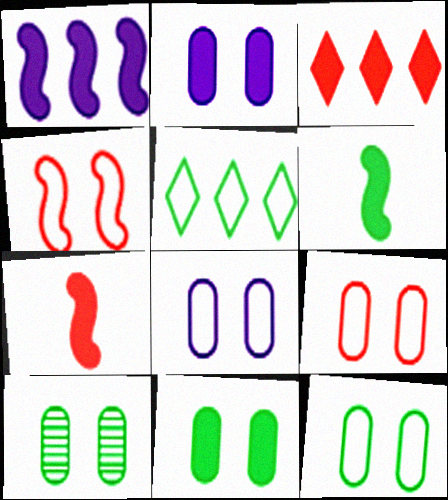[[2, 3, 6], 
[2, 9, 10], 
[5, 6, 10], 
[8, 9, 12], 
[10, 11, 12]]